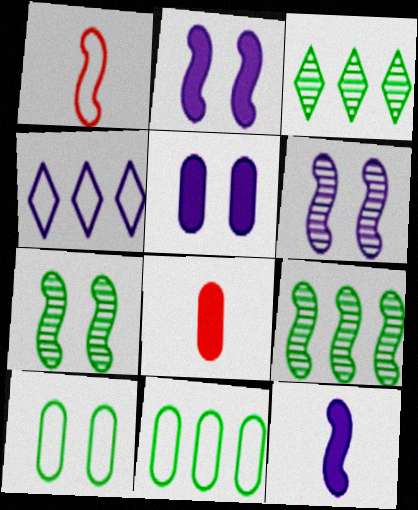[[1, 2, 9], 
[1, 3, 5], 
[1, 4, 10], 
[4, 7, 8]]